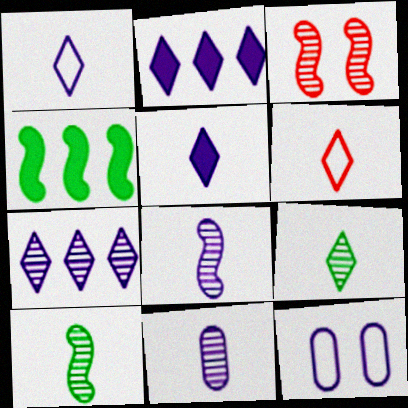[[2, 8, 12], 
[5, 6, 9]]